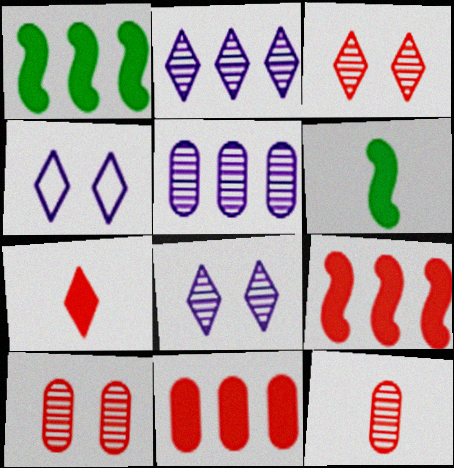[[1, 4, 12]]